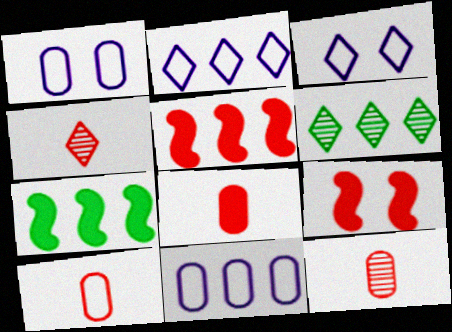[[1, 4, 7], 
[3, 7, 12], 
[5, 6, 11], 
[8, 10, 12]]